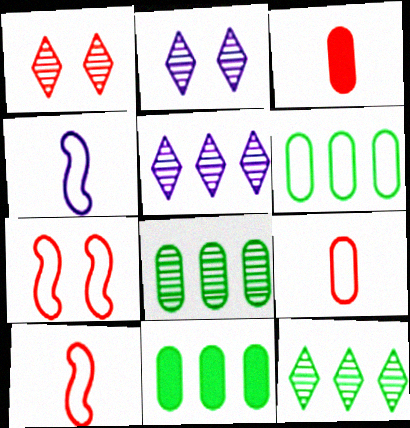[[1, 4, 11], 
[2, 10, 11], 
[6, 8, 11]]